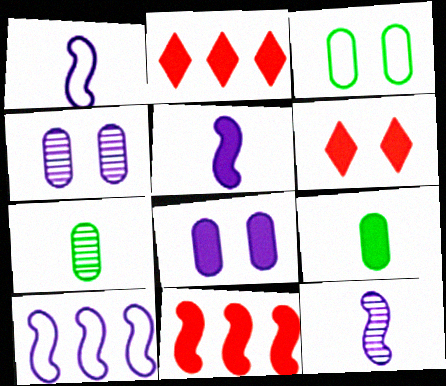[[1, 5, 12], 
[2, 3, 12], 
[6, 7, 10]]